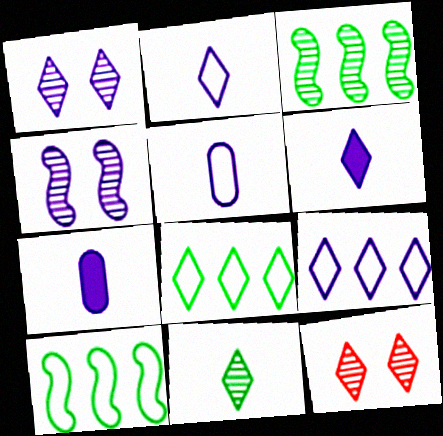[[1, 6, 9], 
[4, 7, 9], 
[6, 8, 12], 
[7, 10, 12]]